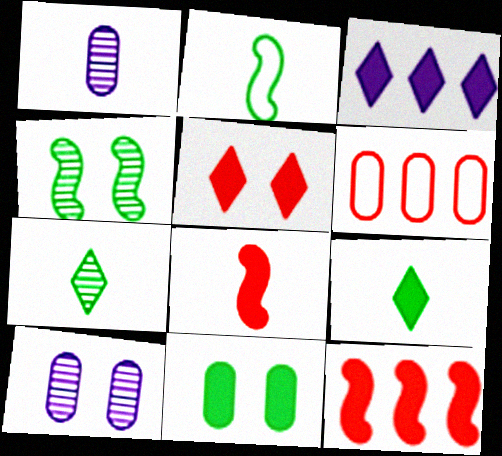[[1, 6, 11], 
[3, 5, 9], 
[3, 8, 11]]